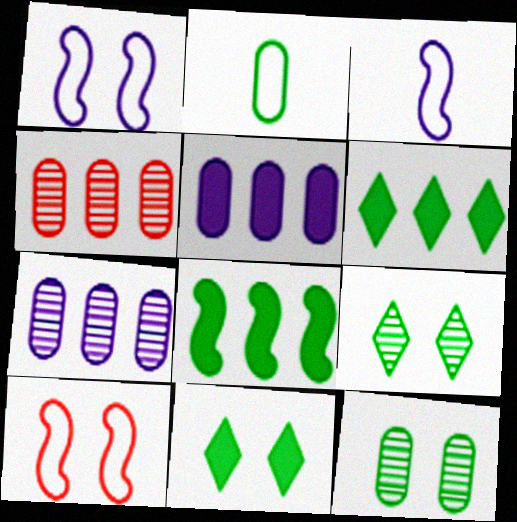[[2, 8, 9], 
[3, 4, 11]]